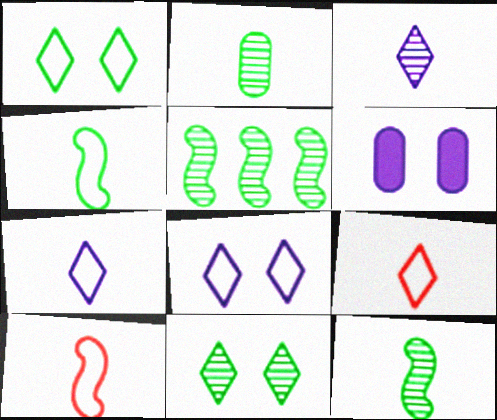[[2, 5, 11], 
[5, 6, 9]]